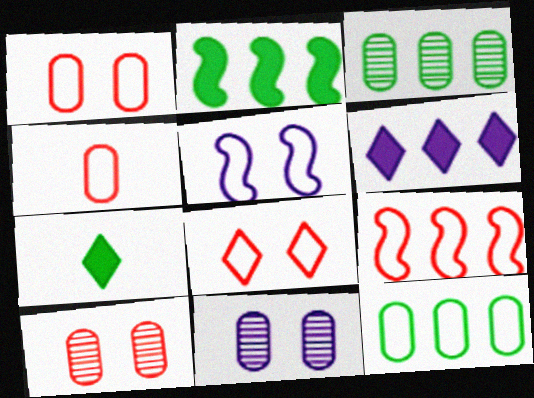[[3, 6, 9], 
[4, 8, 9], 
[7, 9, 11]]